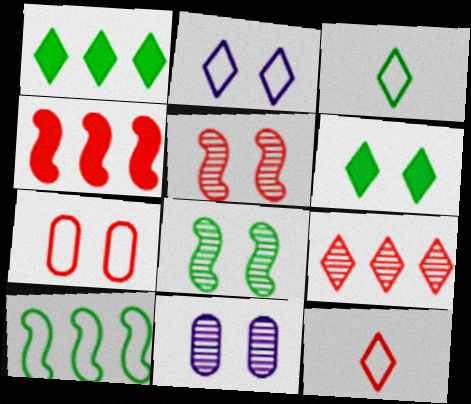[[3, 4, 11]]